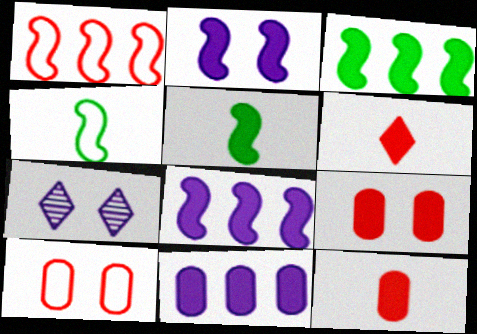[]